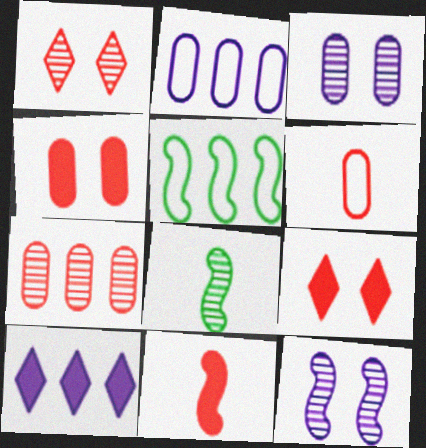[[2, 8, 9], 
[4, 6, 7], 
[5, 7, 10], 
[5, 11, 12]]